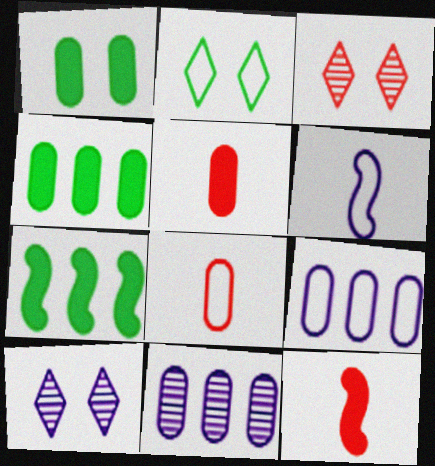[[1, 8, 11], 
[2, 11, 12], 
[3, 4, 6], 
[7, 8, 10]]